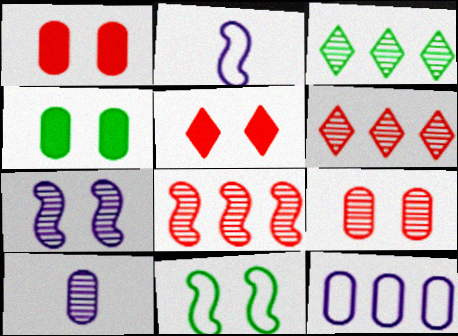[[1, 2, 3], 
[2, 4, 6]]